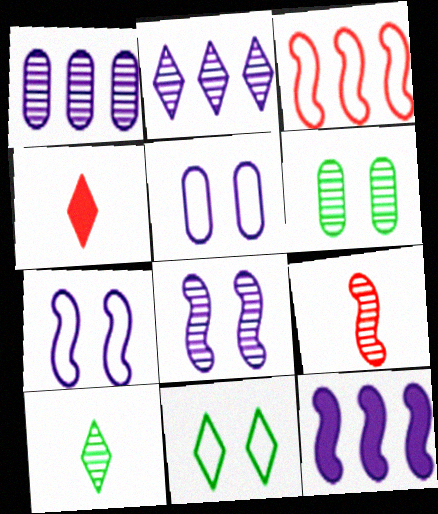[[2, 4, 11], 
[2, 6, 9]]